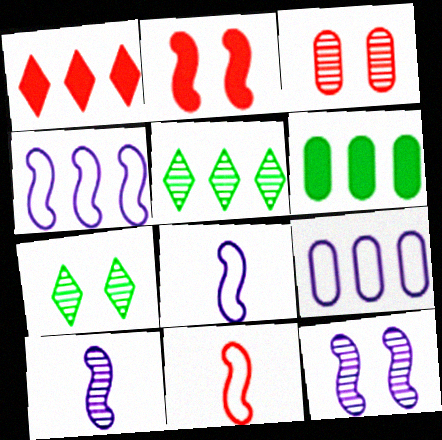[[1, 3, 11], 
[3, 5, 10], 
[3, 7, 12]]